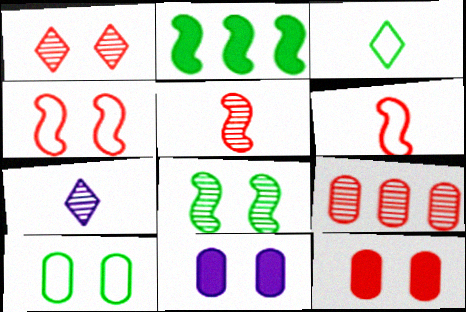[[1, 4, 12], 
[1, 5, 9], 
[7, 8, 9]]